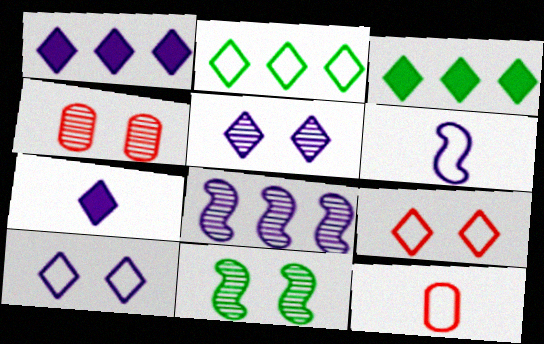[[1, 11, 12], 
[3, 4, 6], 
[4, 5, 11]]